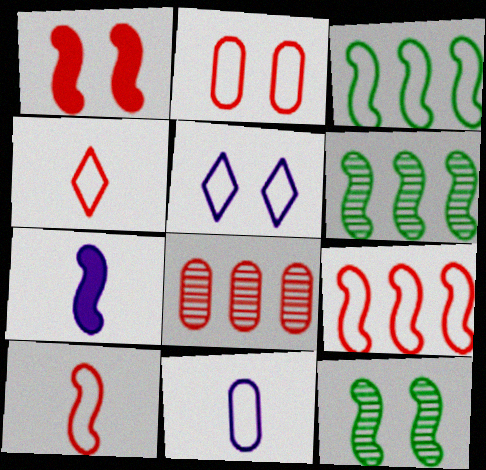[[1, 4, 8], 
[2, 4, 9], 
[7, 9, 12]]